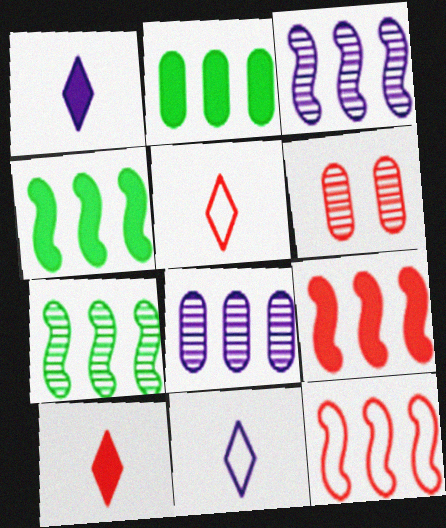[[3, 4, 12], 
[4, 6, 11], 
[5, 6, 9], 
[6, 10, 12]]